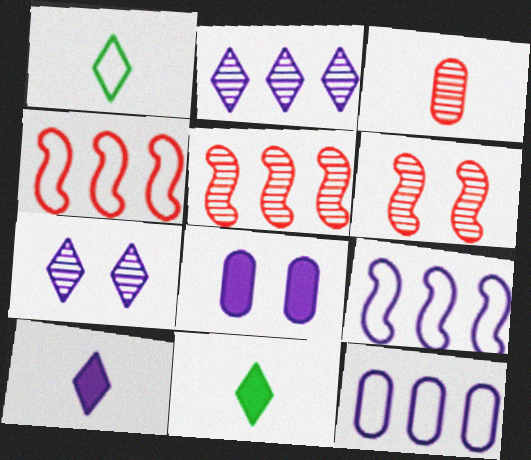[[1, 5, 8], 
[6, 11, 12]]